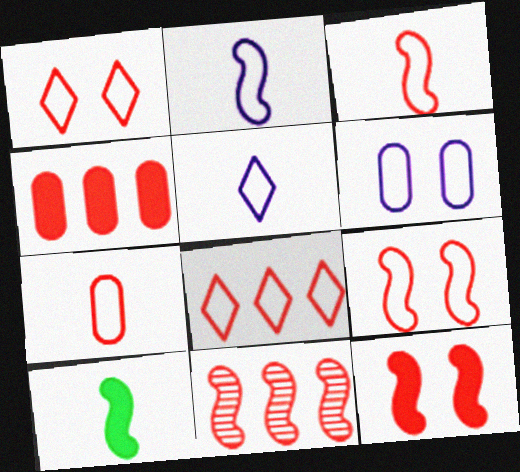[[3, 11, 12], 
[4, 8, 11], 
[7, 8, 9]]